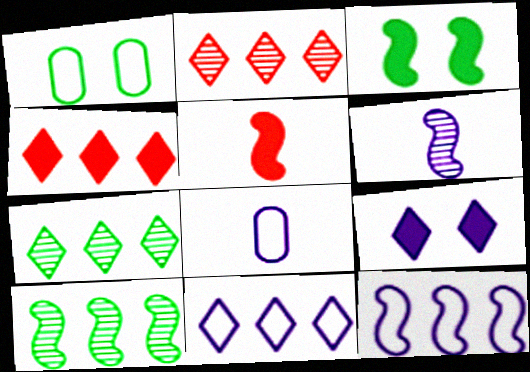[[1, 4, 6], 
[2, 3, 8], 
[4, 7, 11]]